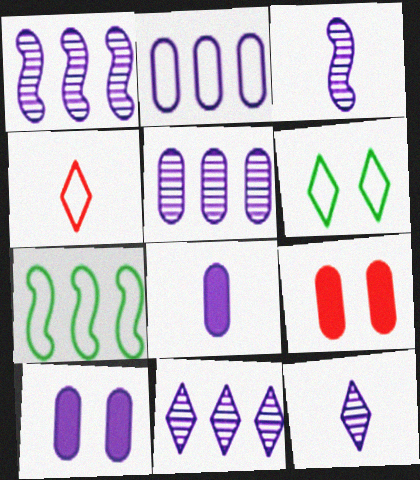[[1, 5, 11], 
[7, 9, 12]]